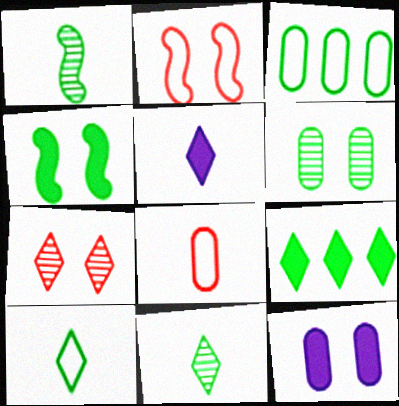[[1, 5, 8], 
[3, 4, 11]]